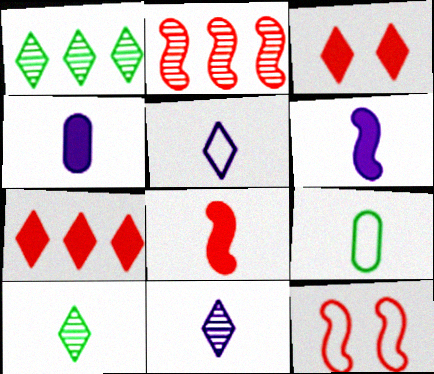[[1, 3, 5], 
[1, 4, 12], 
[2, 8, 12], 
[8, 9, 11]]